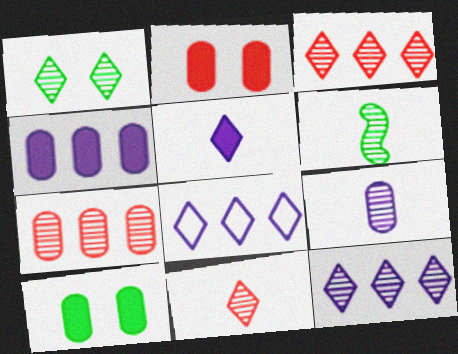[[1, 11, 12], 
[2, 6, 8], 
[6, 9, 11]]